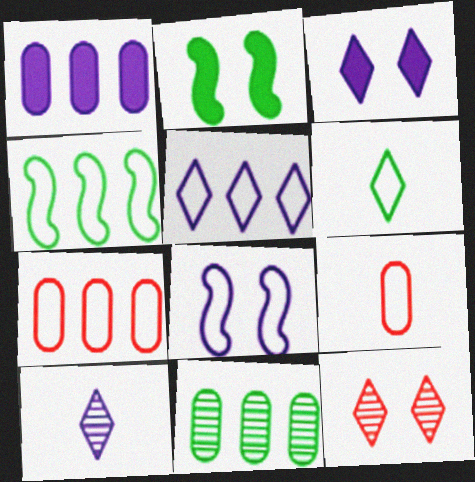[[1, 7, 11], 
[1, 8, 10], 
[2, 6, 11], 
[2, 7, 10], 
[3, 5, 10], 
[4, 5, 7], 
[6, 7, 8]]